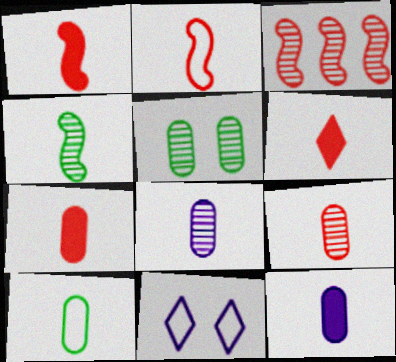[[1, 6, 7], 
[2, 6, 9], 
[7, 8, 10], 
[9, 10, 12]]